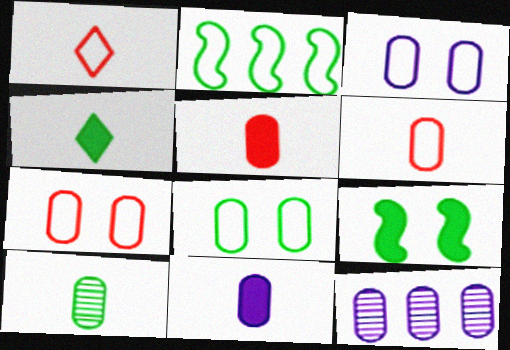[[1, 2, 3], 
[1, 9, 12], 
[3, 7, 8], 
[3, 11, 12], 
[5, 8, 12], 
[6, 10, 11]]